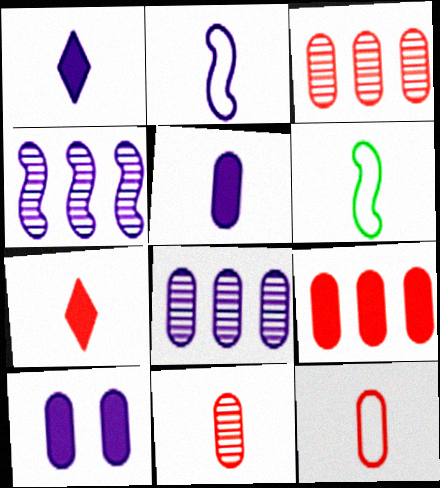[[1, 6, 11]]